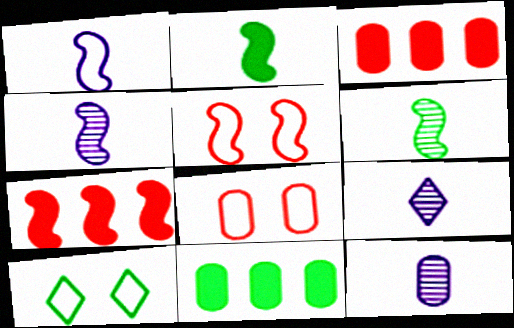[[3, 4, 10], 
[4, 9, 12], 
[5, 9, 11], 
[6, 10, 11], 
[7, 10, 12], 
[8, 11, 12]]